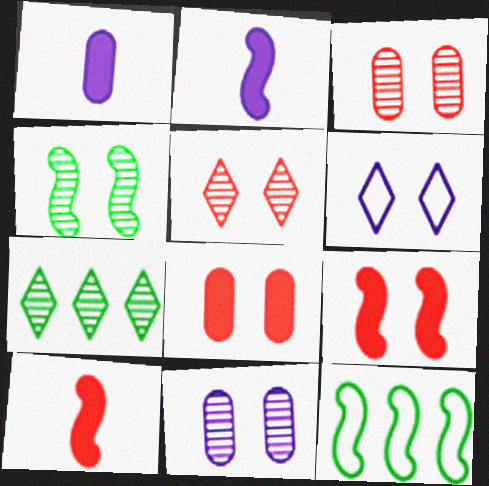[[1, 5, 12], 
[4, 5, 11], 
[4, 6, 8]]